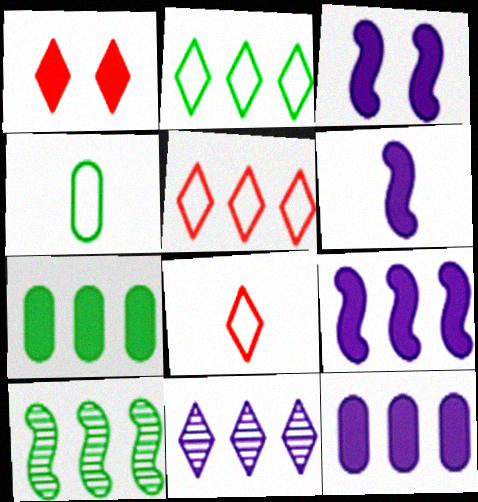[[1, 6, 7], 
[2, 7, 10], 
[3, 6, 9], 
[5, 10, 12]]